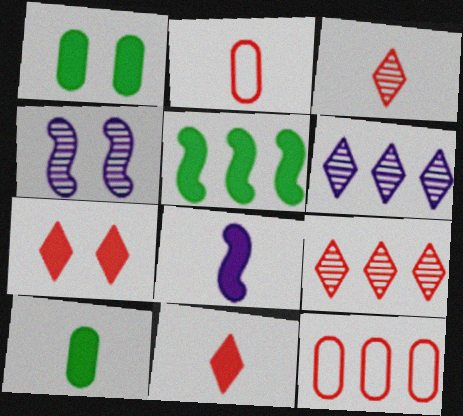[[5, 6, 12], 
[8, 10, 11]]